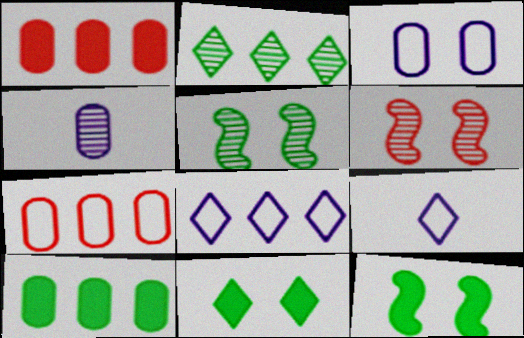[[1, 5, 9], 
[2, 4, 6], 
[3, 6, 11], 
[6, 9, 10]]